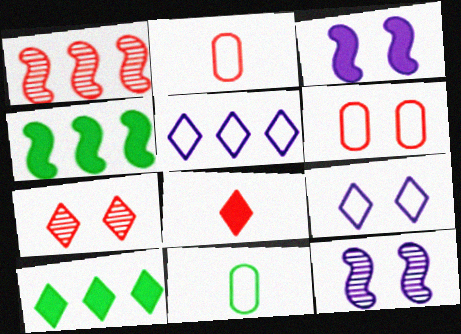[[1, 6, 8], 
[2, 10, 12]]